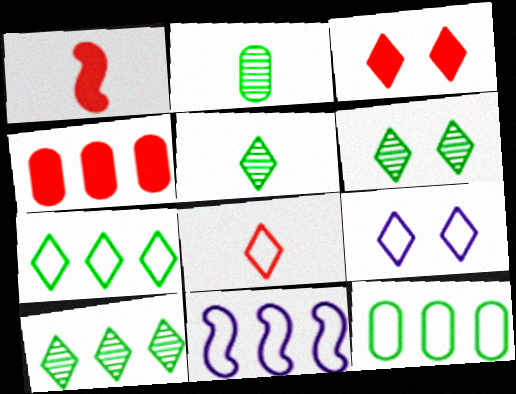[[1, 3, 4], 
[2, 3, 11], 
[3, 6, 9], 
[4, 10, 11], 
[5, 6, 10], 
[7, 8, 9]]